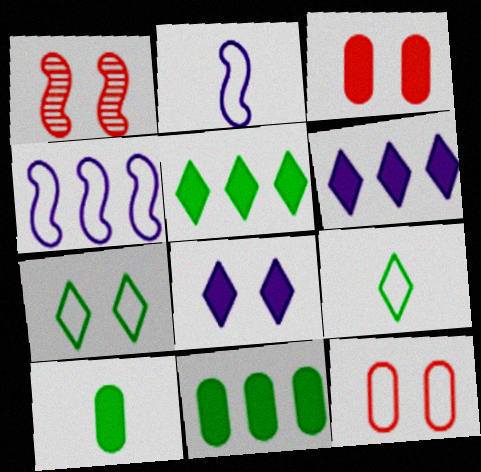[[4, 9, 12]]